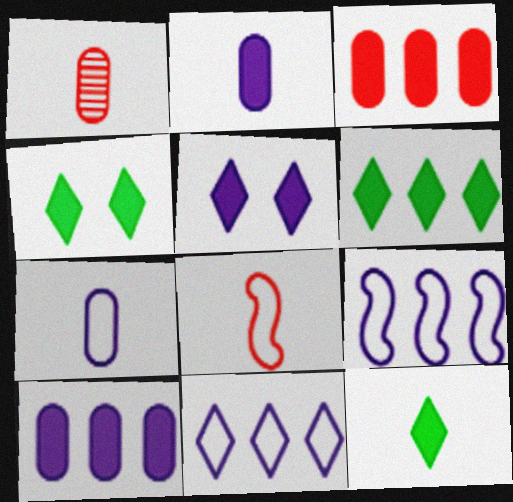[[1, 4, 9], 
[4, 6, 12]]